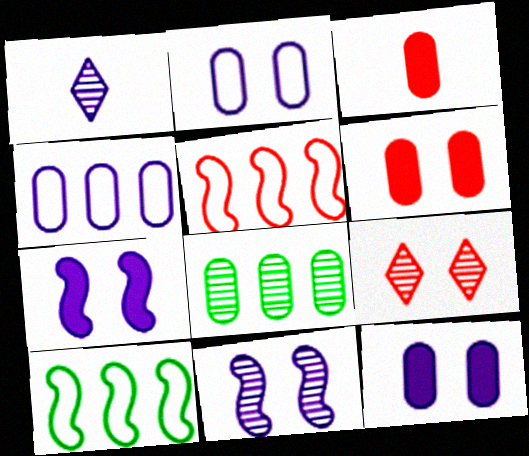[[1, 4, 7], 
[1, 6, 10], 
[2, 3, 8], 
[3, 5, 9]]